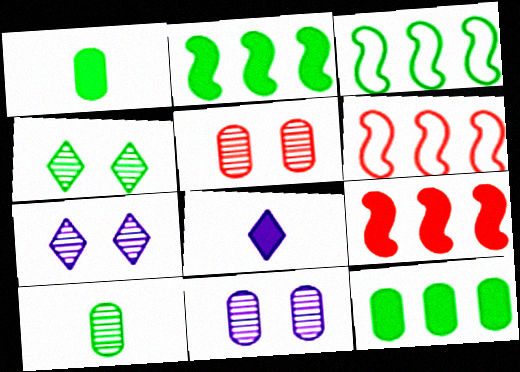[[1, 3, 4], 
[1, 6, 7], 
[3, 5, 8]]